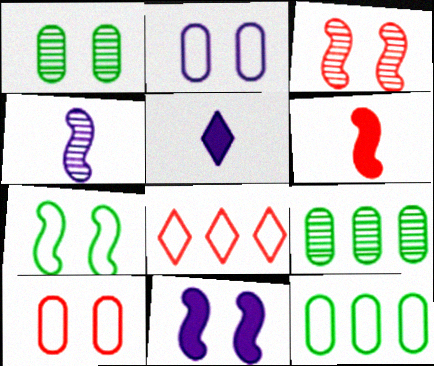[[3, 5, 12], 
[3, 7, 11]]